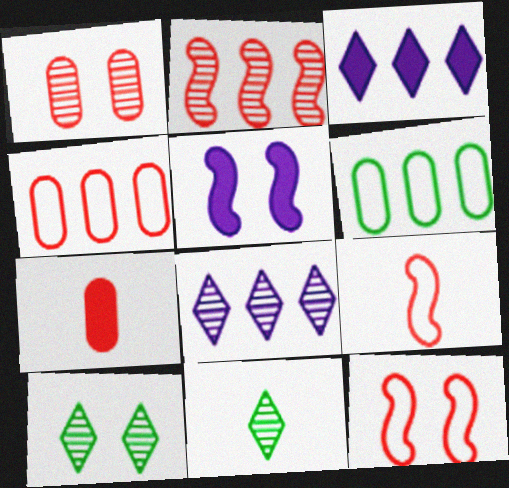[[1, 4, 7], 
[2, 3, 6], 
[4, 5, 11]]